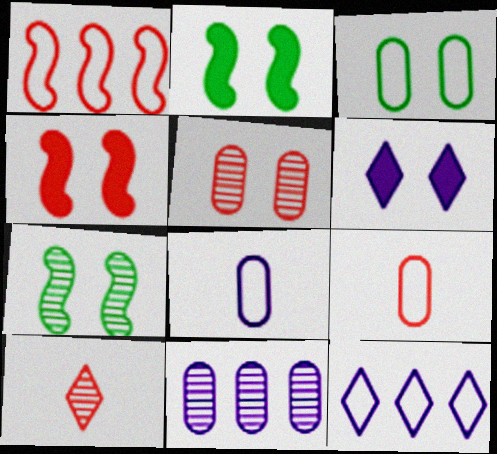[[7, 10, 11]]